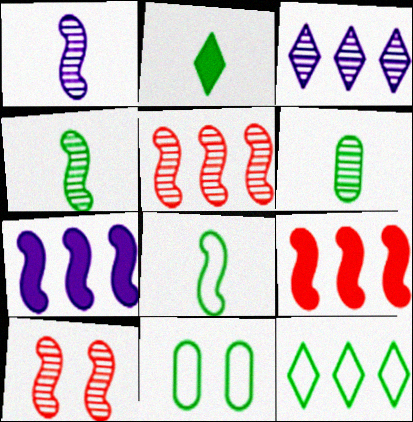[[2, 6, 8], 
[3, 6, 10], 
[7, 8, 10], 
[8, 11, 12]]